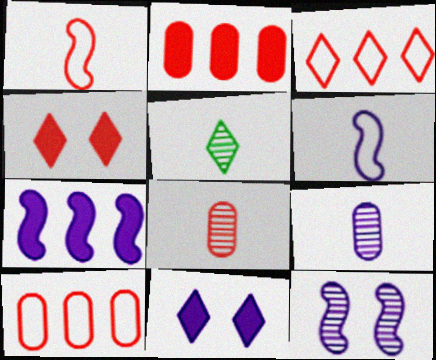[[3, 5, 11], 
[6, 7, 12]]